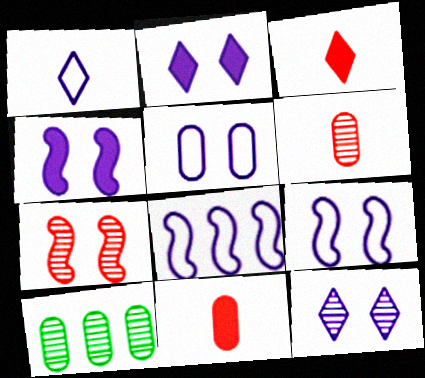[[1, 5, 8], 
[3, 9, 10], 
[4, 5, 12], 
[5, 10, 11]]